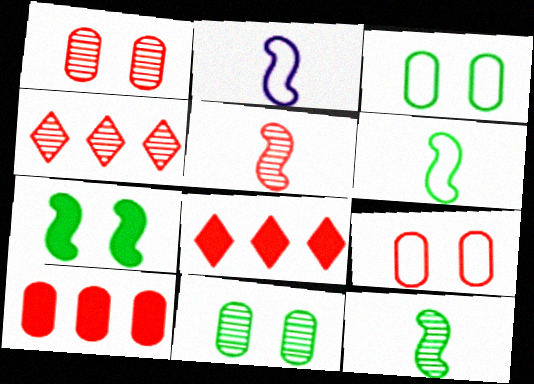[[1, 4, 5], 
[2, 8, 11], 
[5, 8, 9]]